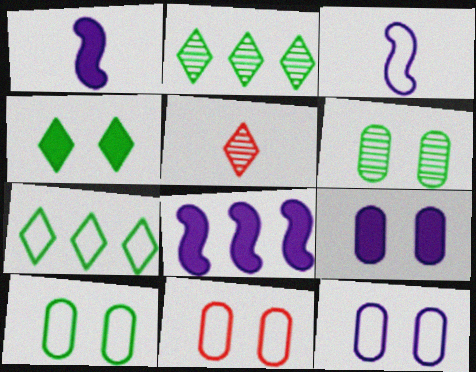[[1, 2, 11], 
[3, 7, 11], 
[5, 8, 10], 
[6, 9, 11], 
[10, 11, 12]]